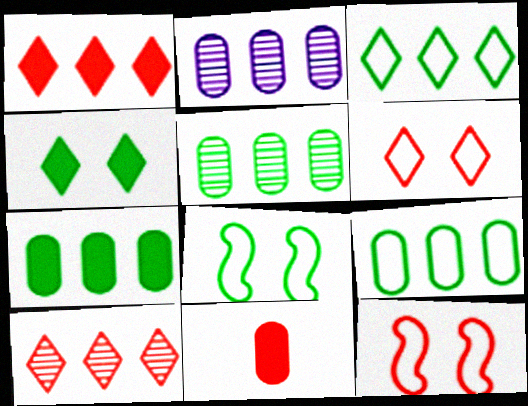[[5, 7, 9], 
[10, 11, 12]]